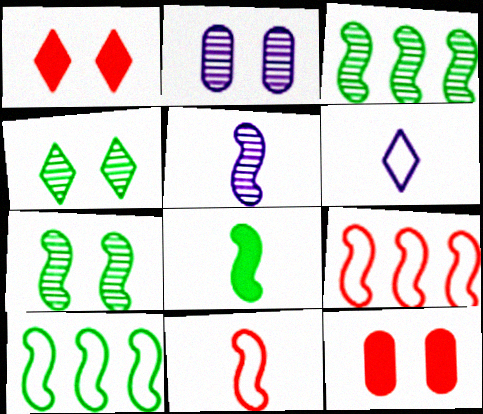[[3, 6, 12], 
[5, 8, 11], 
[7, 8, 10]]